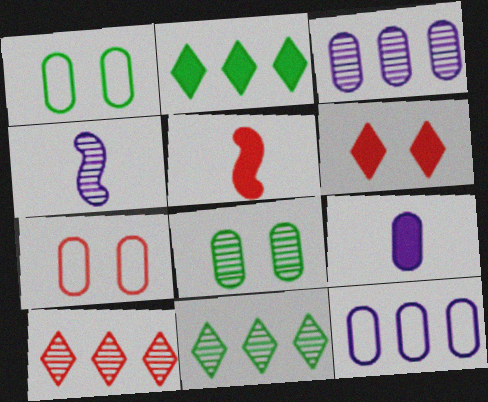[[2, 4, 7], 
[4, 8, 10], 
[5, 7, 10]]